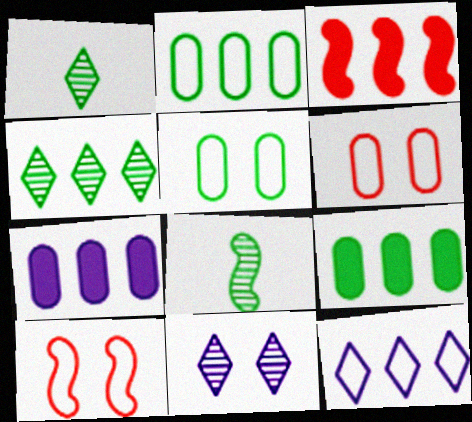[[1, 7, 10]]